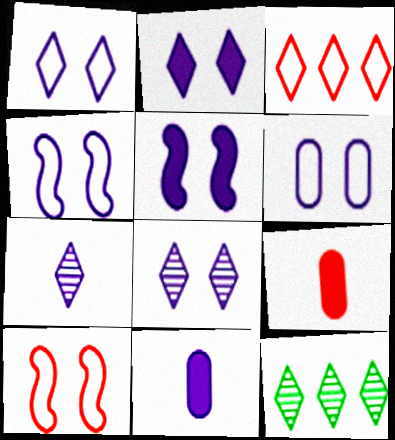[[1, 2, 8], 
[1, 4, 6], 
[4, 9, 12], 
[5, 6, 8], 
[10, 11, 12]]